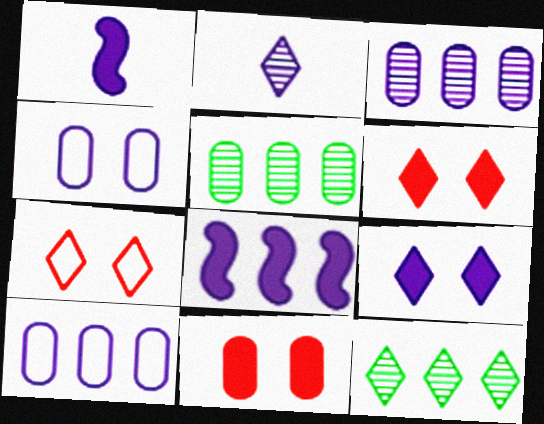[[1, 5, 7], 
[2, 4, 8]]